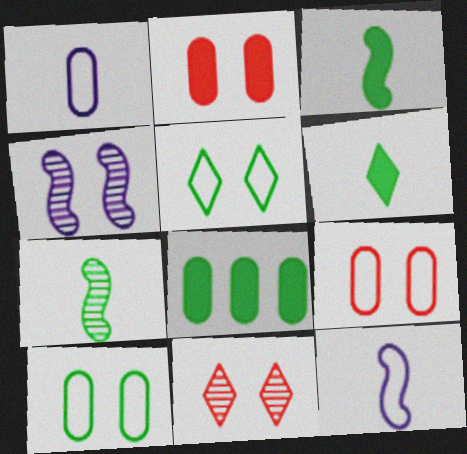[[2, 4, 5], 
[5, 7, 8], 
[8, 11, 12]]